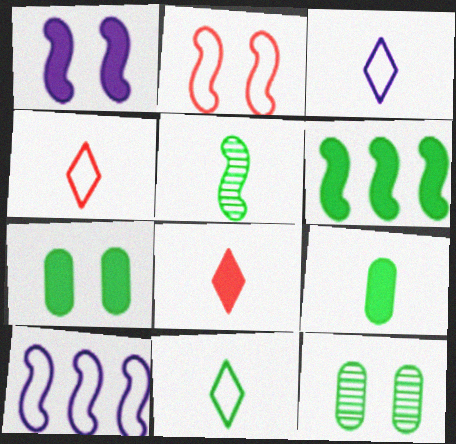[[3, 4, 11], 
[5, 9, 11], 
[6, 11, 12], 
[8, 10, 12]]